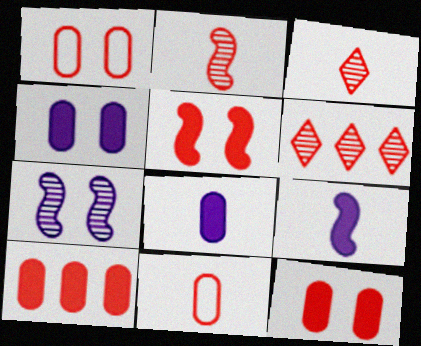[[5, 6, 11]]